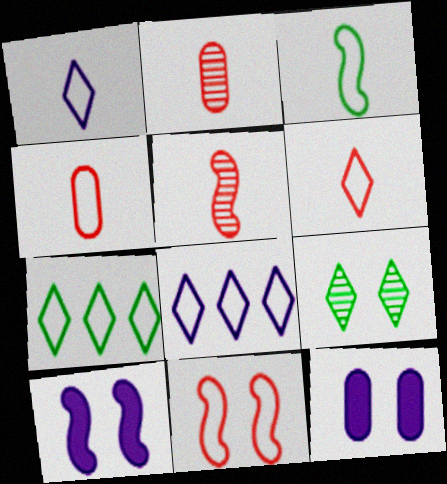[[1, 3, 4], 
[2, 7, 10], 
[5, 7, 12], 
[9, 11, 12]]